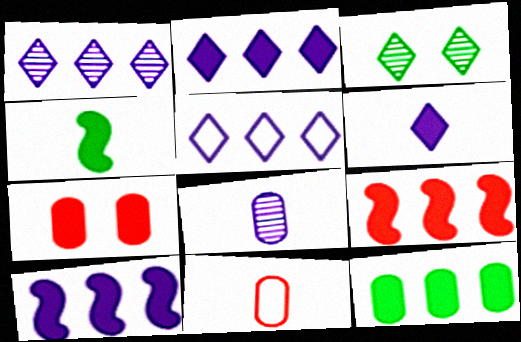[[1, 2, 5], 
[2, 4, 7], 
[2, 9, 12], 
[3, 10, 11]]